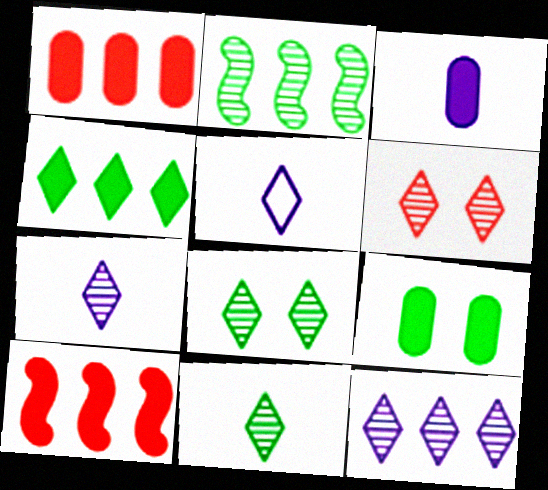[[1, 3, 9], 
[4, 5, 6], 
[6, 11, 12]]